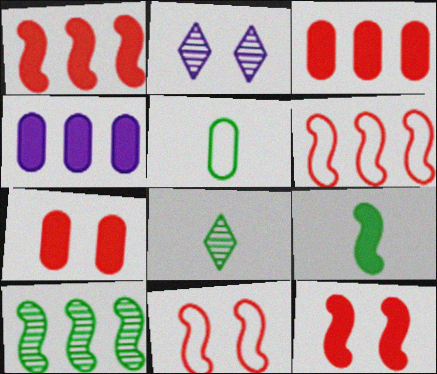[[1, 2, 5], 
[4, 8, 11], 
[5, 8, 9]]